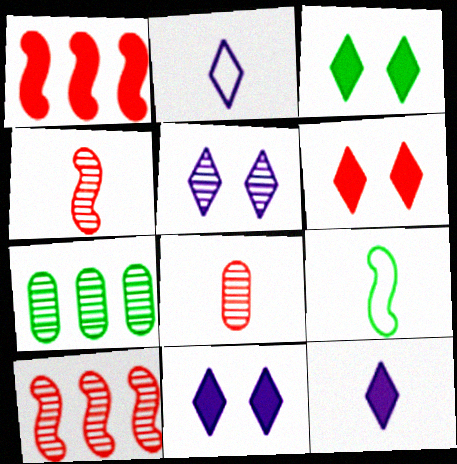[[3, 6, 11], 
[3, 7, 9], 
[4, 5, 7], 
[8, 9, 12]]